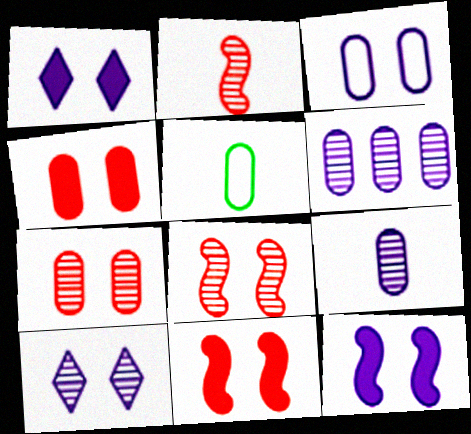[[3, 10, 12], 
[4, 5, 6]]